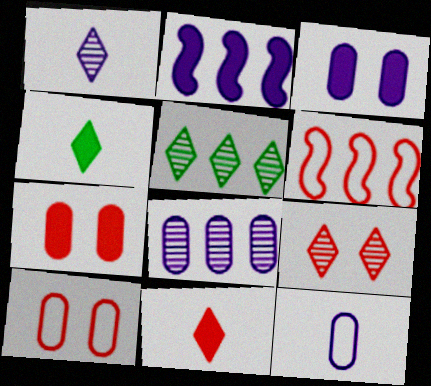[[1, 5, 9], 
[2, 4, 7], 
[3, 8, 12]]